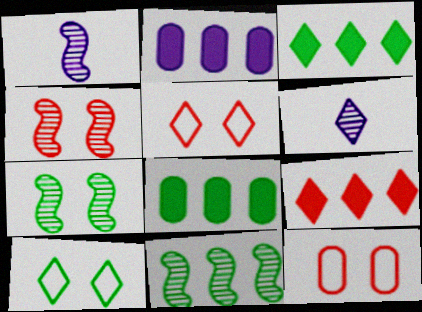[[1, 3, 12], 
[1, 4, 11], 
[1, 5, 8], 
[3, 5, 6], 
[6, 9, 10]]